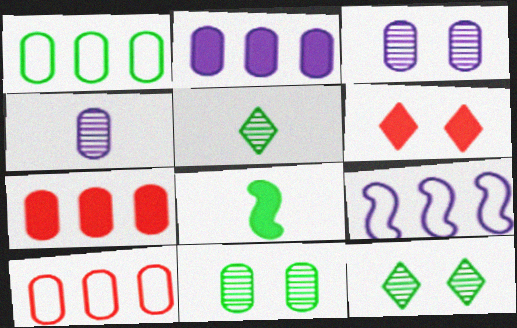[[1, 8, 12], 
[2, 6, 8]]